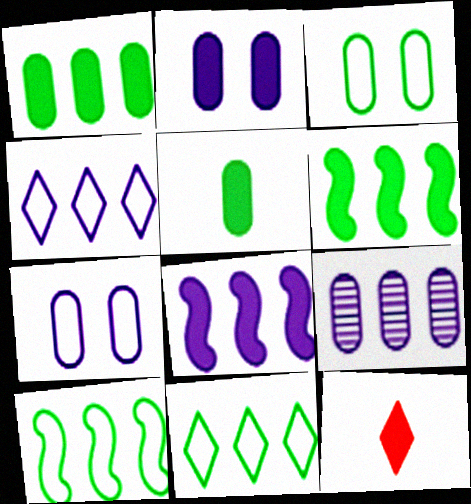[[2, 6, 12], 
[4, 8, 9]]